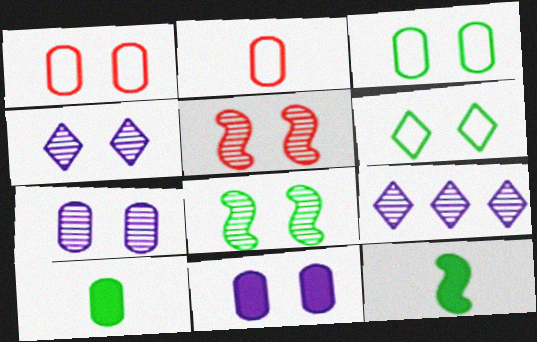[[1, 9, 12], 
[5, 6, 11]]